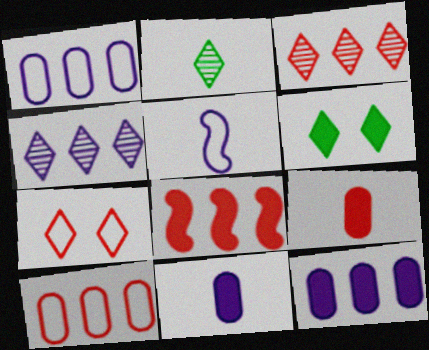[[2, 5, 9], 
[3, 8, 10], 
[6, 8, 11]]